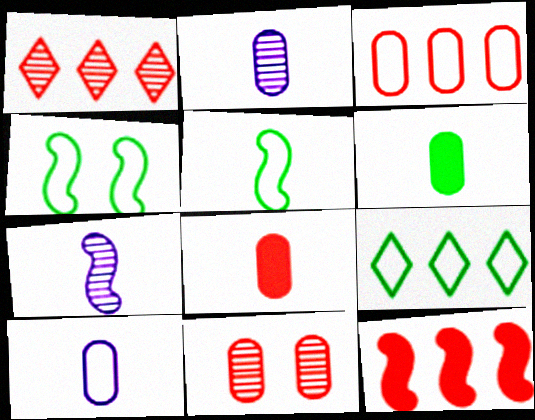[[1, 3, 12], 
[3, 8, 11], 
[4, 7, 12]]